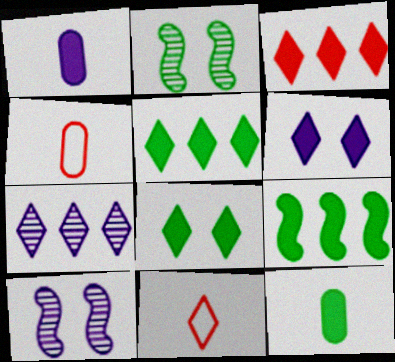[[4, 5, 10], 
[7, 8, 11], 
[8, 9, 12]]